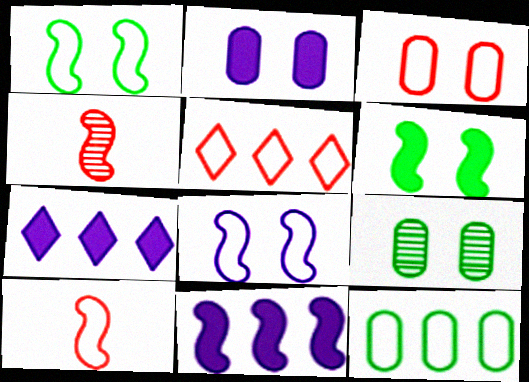[[1, 4, 11], 
[2, 3, 9], 
[3, 5, 10], 
[7, 9, 10]]